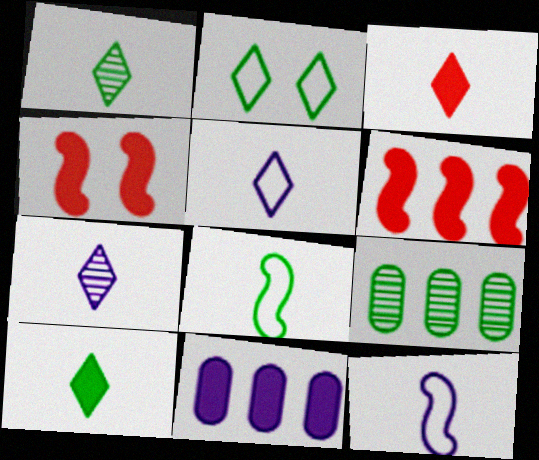[[1, 3, 5], 
[4, 5, 9], 
[4, 10, 11]]